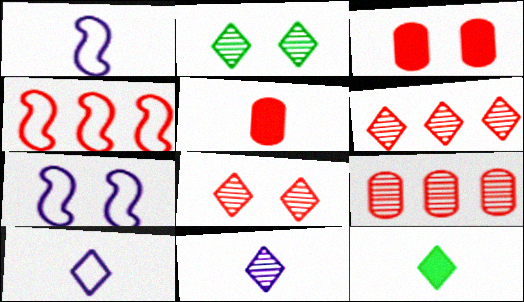[[2, 3, 7], 
[2, 6, 11], 
[4, 5, 8], 
[7, 9, 12]]